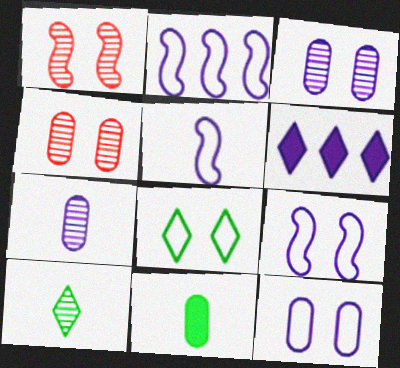[[2, 5, 9], 
[3, 5, 6], 
[6, 7, 9]]